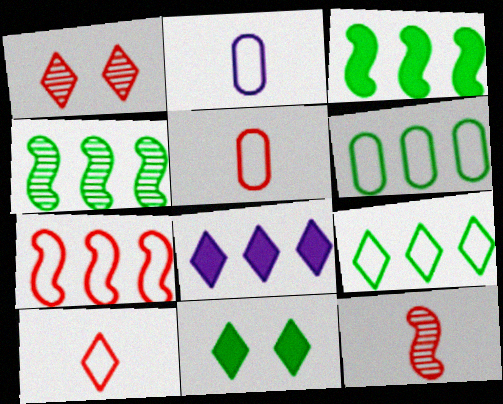[[1, 2, 3]]